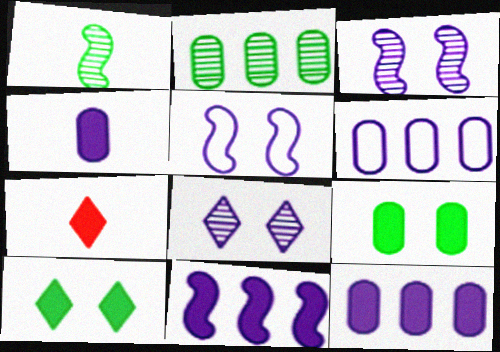[[2, 5, 7], 
[7, 9, 11]]